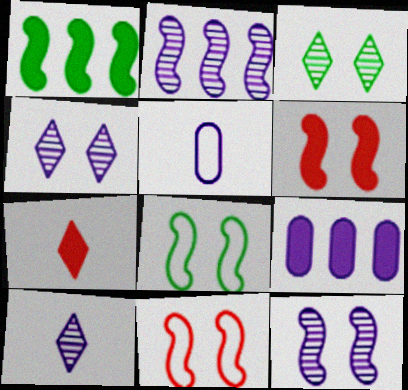[[6, 8, 12]]